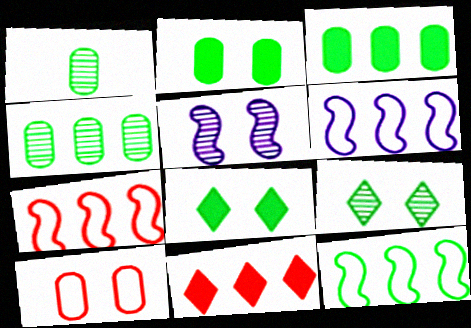[[1, 8, 12], 
[4, 6, 11], 
[5, 8, 10], 
[6, 7, 12]]